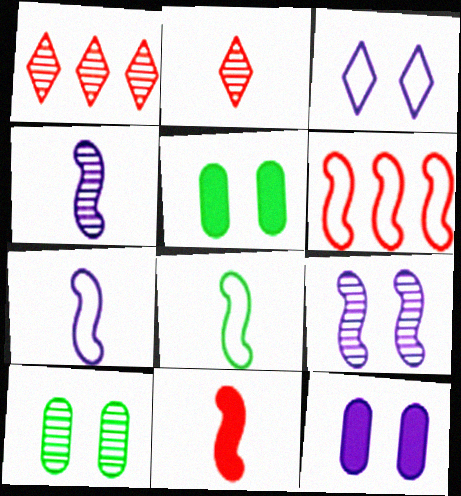[[1, 4, 10], 
[1, 5, 7], 
[1, 8, 12], 
[3, 9, 12], 
[4, 8, 11]]